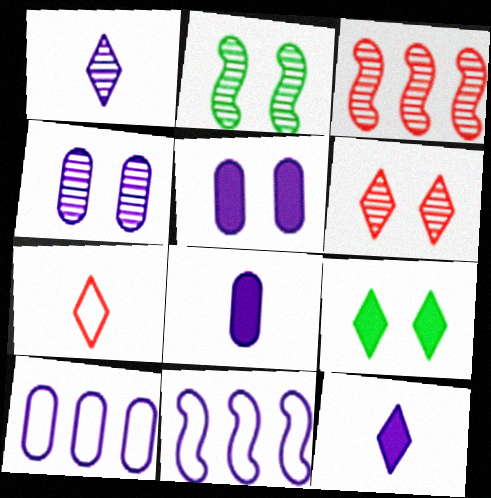[[1, 5, 11], 
[2, 4, 6], 
[4, 8, 10], 
[4, 11, 12]]